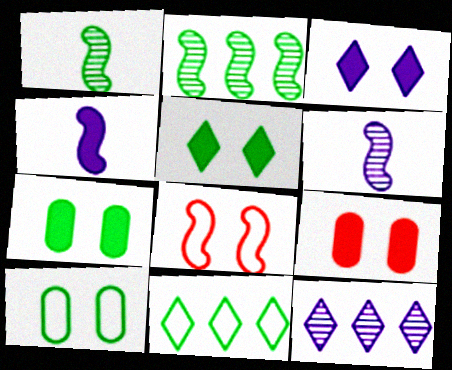[[1, 7, 11], 
[2, 4, 8], 
[6, 9, 11]]